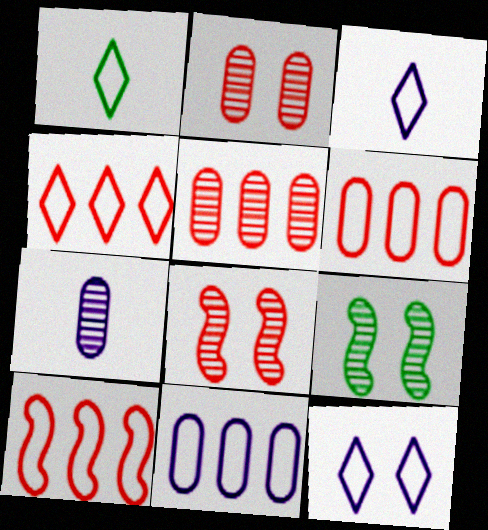[[1, 4, 12], 
[4, 6, 10]]